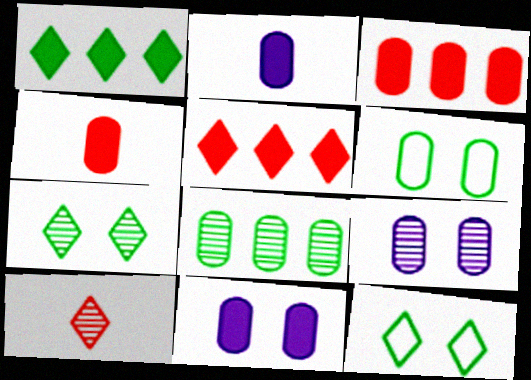[]